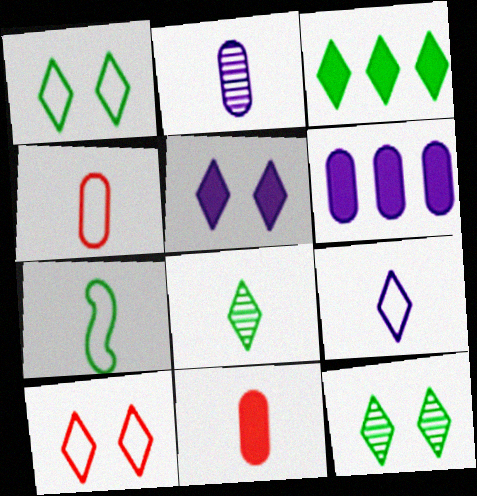[[1, 3, 8], 
[4, 7, 9], 
[5, 10, 12]]